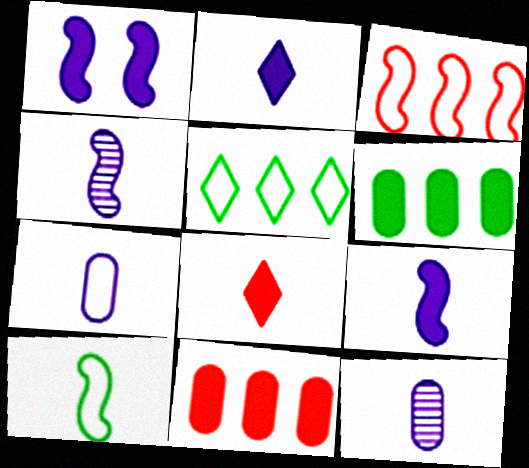[[1, 6, 8], 
[2, 4, 7], 
[8, 10, 12]]